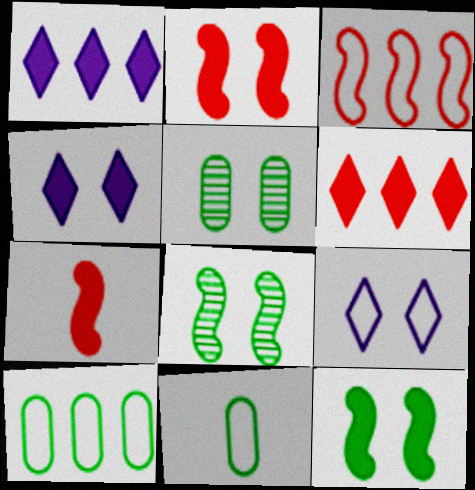[[2, 5, 9], 
[3, 9, 11]]